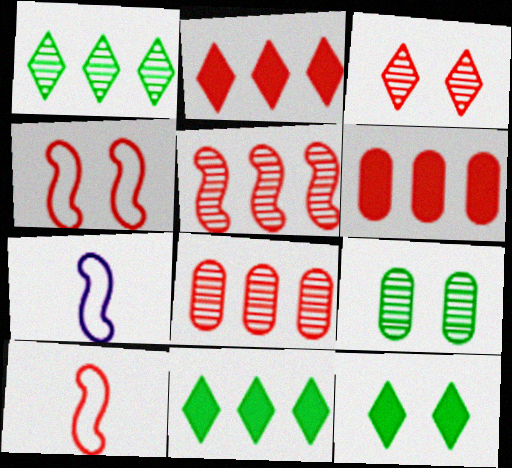[[2, 7, 9], 
[3, 6, 10], 
[7, 8, 12]]